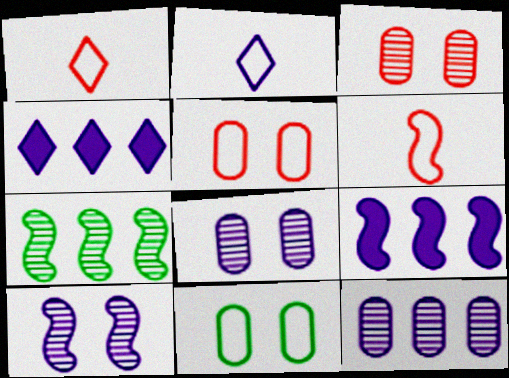[[2, 8, 9]]